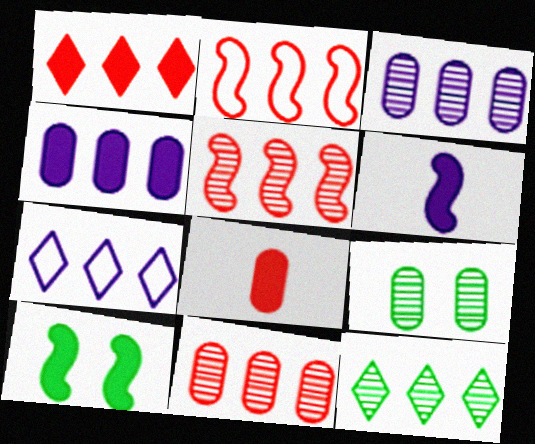[[1, 2, 11], 
[1, 7, 12], 
[2, 4, 12], 
[3, 5, 12]]